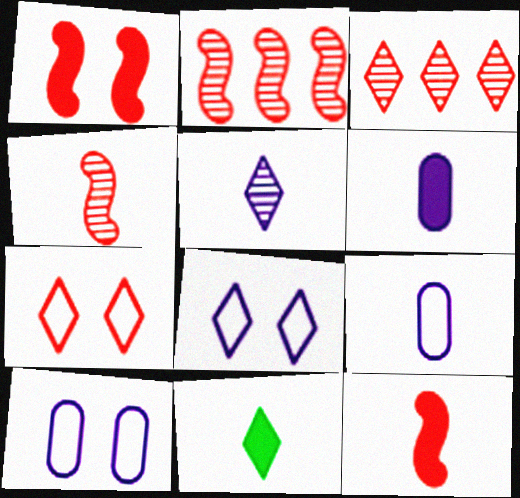[[2, 10, 11], 
[3, 8, 11], 
[4, 9, 11], 
[6, 11, 12]]